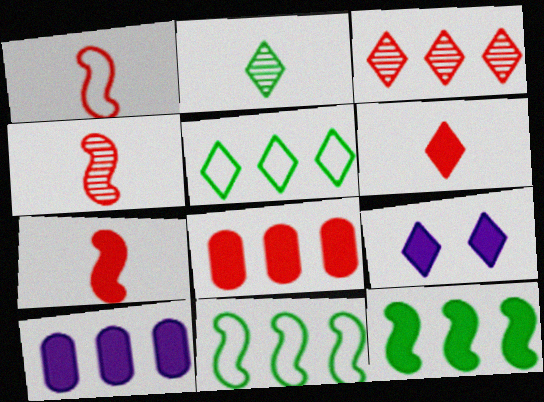[[1, 4, 7], 
[3, 10, 11]]